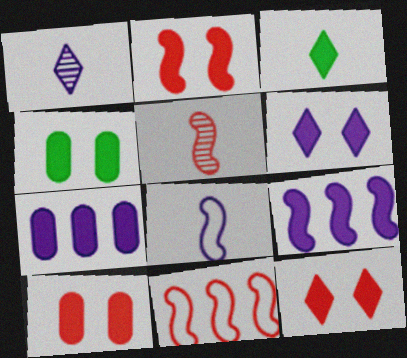[[1, 4, 11], 
[2, 3, 7], 
[2, 4, 6], 
[2, 5, 11], 
[2, 10, 12], 
[3, 9, 10]]